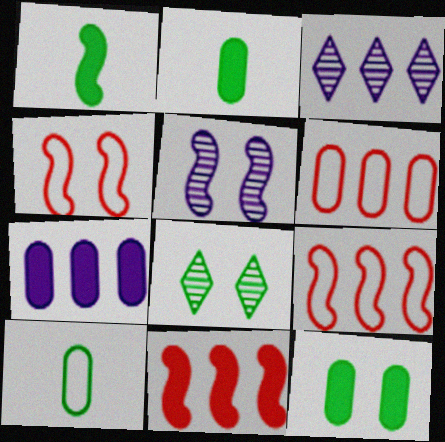[[1, 5, 9], 
[2, 3, 4]]